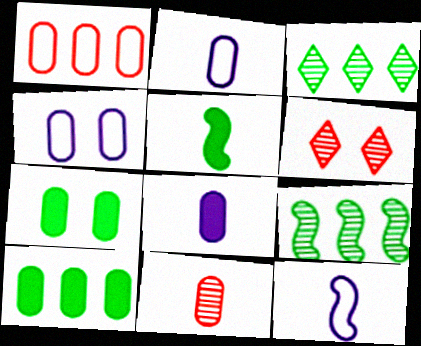[[4, 10, 11], 
[6, 10, 12]]